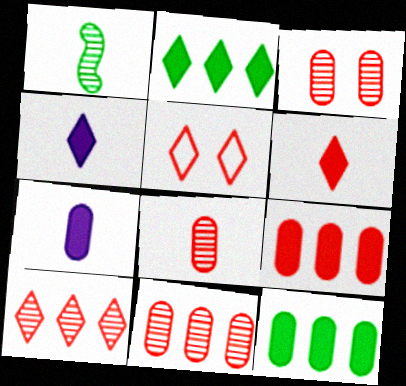[[3, 8, 11], 
[5, 6, 10]]